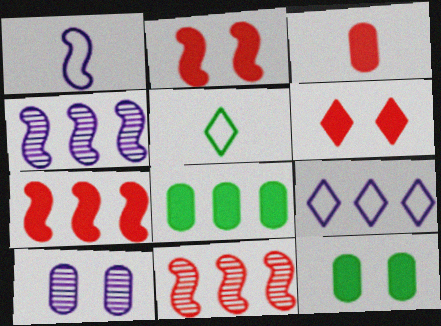[[3, 6, 7], 
[5, 7, 10], 
[8, 9, 11]]